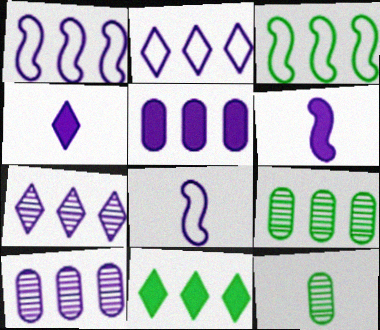[[1, 5, 7], 
[3, 9, 11]]